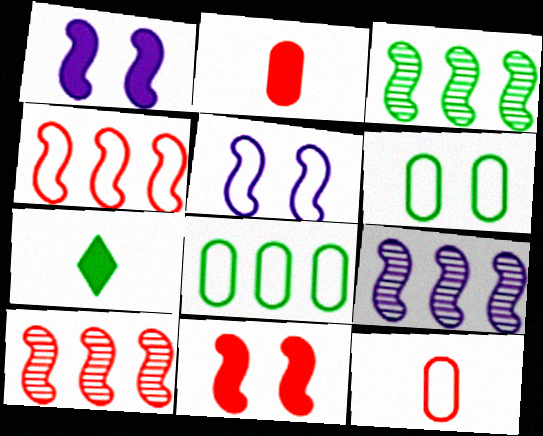[[3, 6, 7], 
[3, 9, 10]]